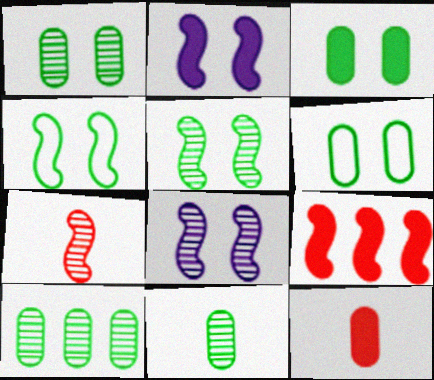[[1, 3, 6], 
[1, 10, 11]]